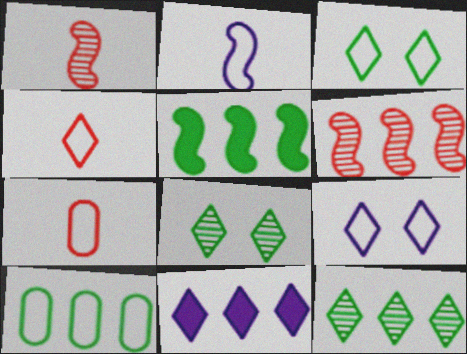[[4, 8, 11], 
[5, 10, 12], 
[6, 10, 11]]